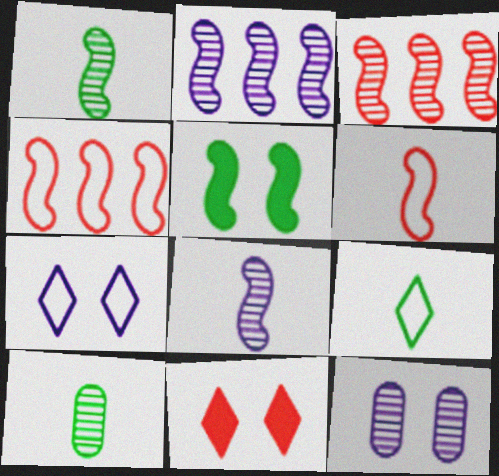[[2, 5, 6], 
[4, 5, 8]]